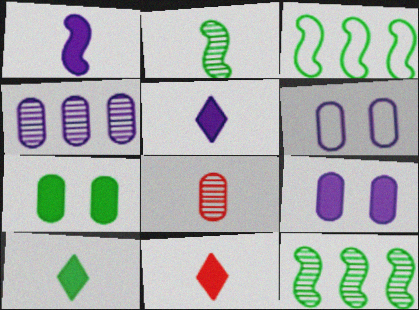[[5, 10, 11], 
[6, 11, 12]]